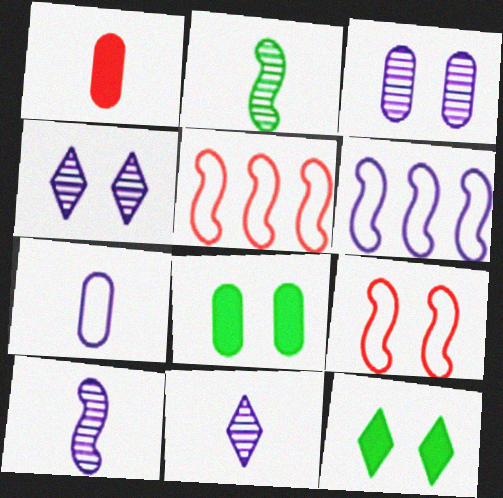[[3, 9, 12], 
[4, 8, 9], 
[5, 8, 11]]